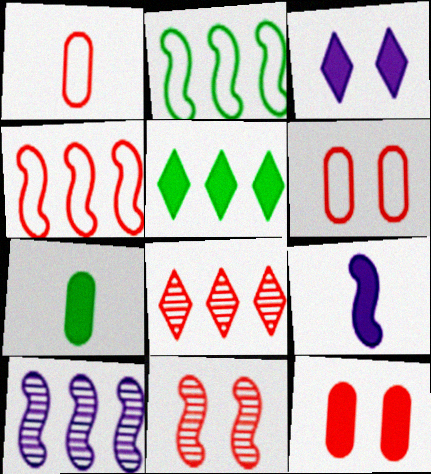[[2, 9, 11], 
[5, 9, 12]]